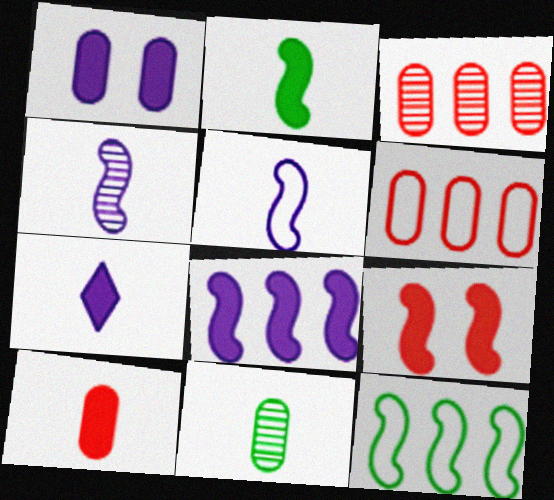[[1, 6, 11], 
[1, 7, 8], 
[2, 7, 10], 
[2, 8, 9], 
[4, 9, 12]]